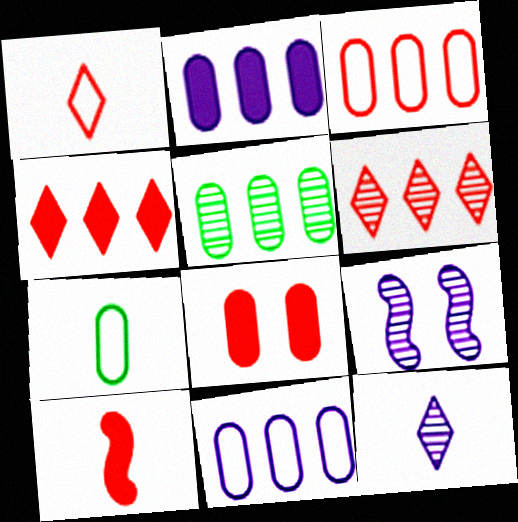[[2, 3, 5], 
[4, 7, 9], 
[4, 8, 10], 
[7, 10, 12]]